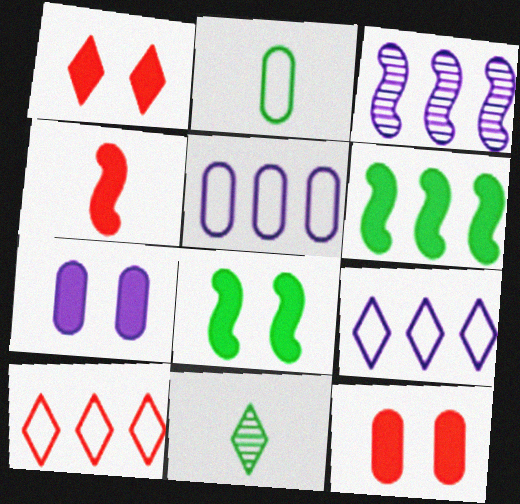[[1, 2, 3], 
[1, 7, 8], 
[1, 9, 11]]